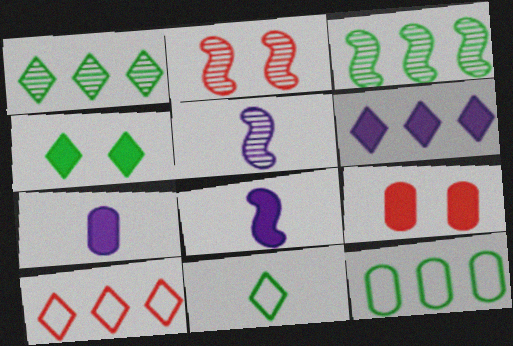[[1, 4, 11], 
[1, 6, 10], 
[2, 3, 5]]